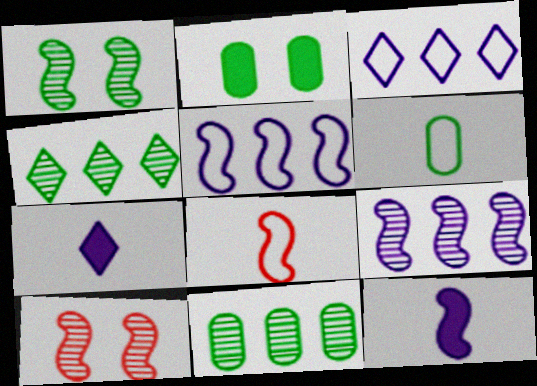[[2, 6, 11]]